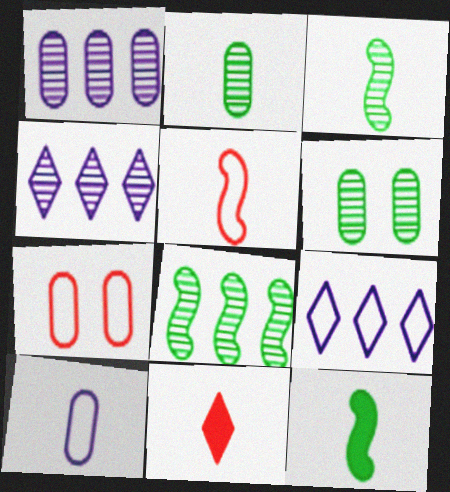[[3, 10, 11], 
[4, 7, 12]]